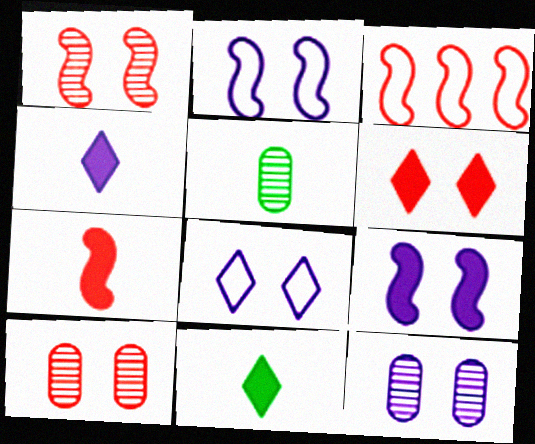[[1, 3, 7], 
[3, 11, 12], 
[8, 9, 12]]